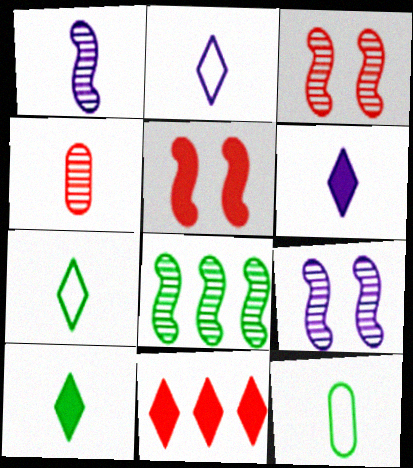[[1, 3, 8], 
[9, 11, 12]]